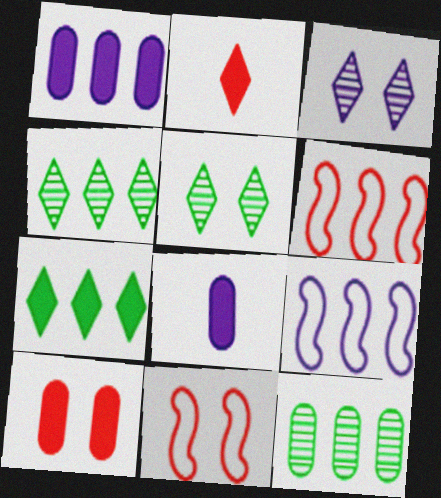[[1, 4, 6], 
[3, 8, 9], 
[4, 8, 11], 
[5, 6, 8]]